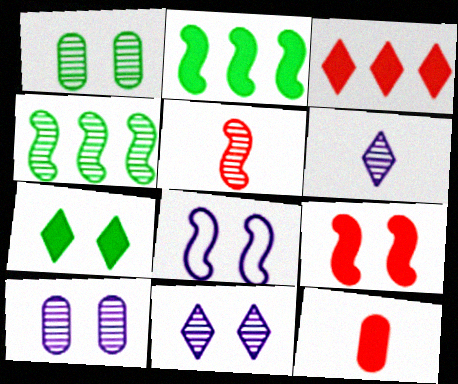[[2, 5, 8], 
[3, 9, 12]]